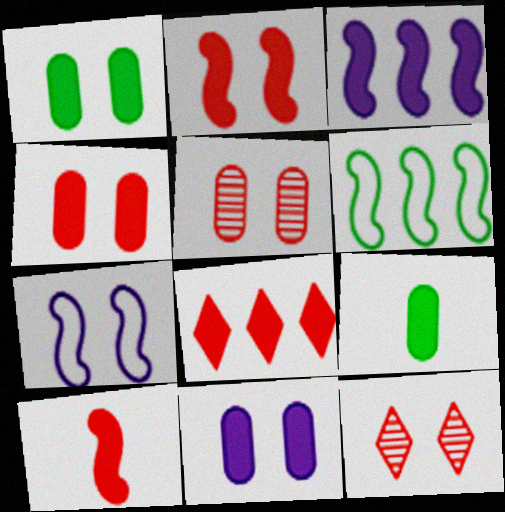[[1, 4, 11], 
[1, 7, 12], 
[4, 8, 10]]